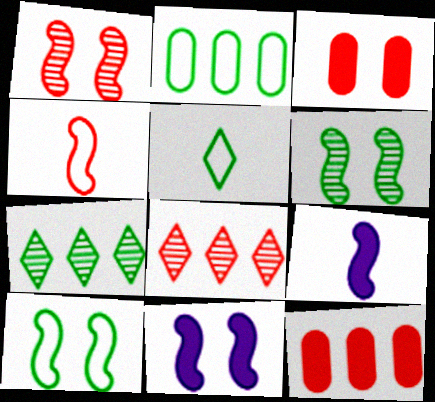[[1, 10, 11], 
[2, 5, 10], 
[3, 4, 8]]